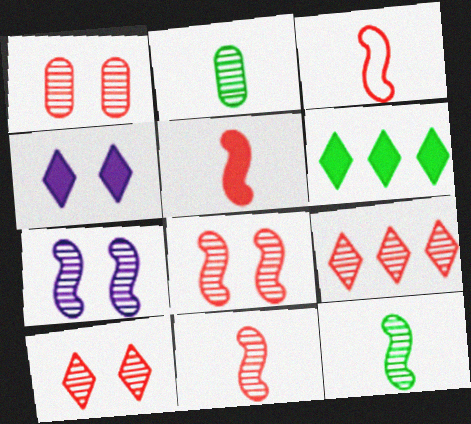[[1, 8, 10], 
[1, 9, 11], 
[2, 7, 9], 
[3, 5, 11]]